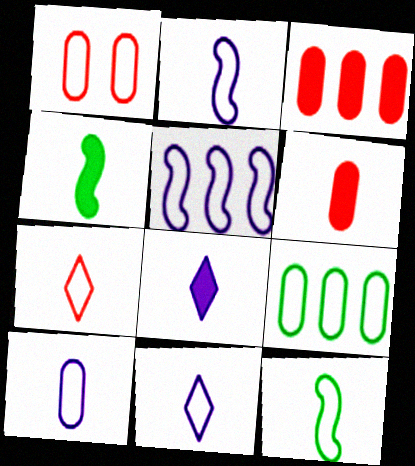[[1, 9, 10], 
[2, 10, 11], 
[4, 6, 8], 
[7, 10, 12]]